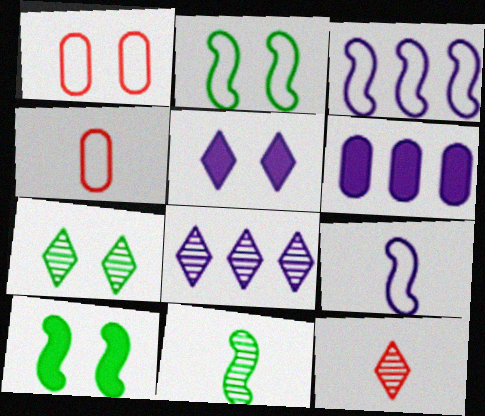[[2, 6, 12], 
[3, 6, 8], 
[4, 8, 10], 
[7, 8, 12]]